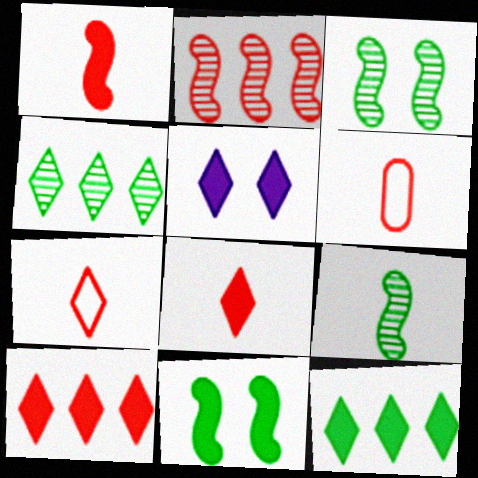[[4, 5, 7], 
[5, 8, 12]]